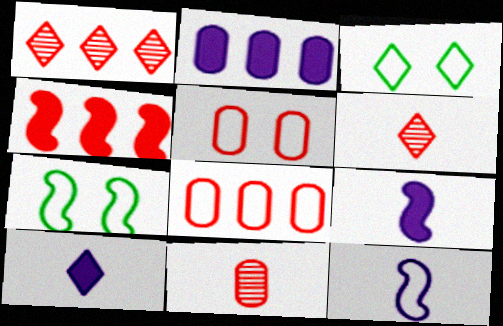[[1, 3, 10], 
[1, 4, 8], 
[2, 6, 7], 
[3, 8, 12], 
[4, 5, 6]]